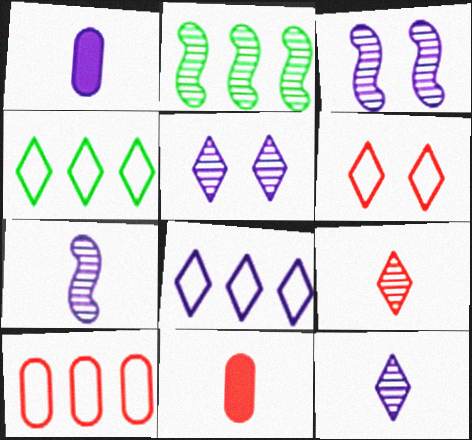[[1, 2, 6], 
[1, 3, 8], 
[3, 4, 11]]